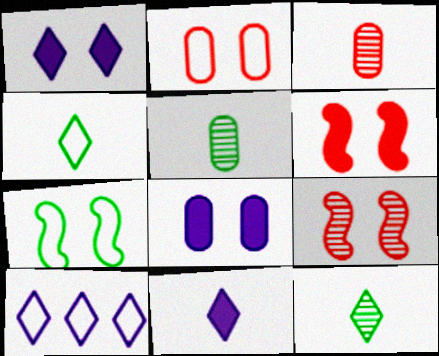[[5, 6, 10]]